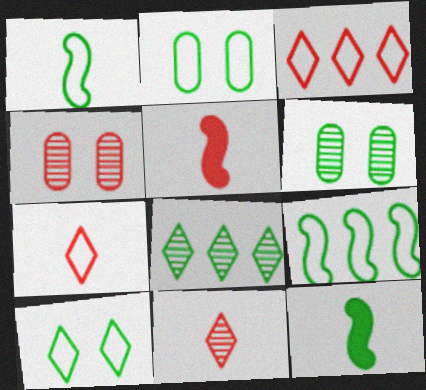[[2, 8, 12], 
[3, 4, 5]]